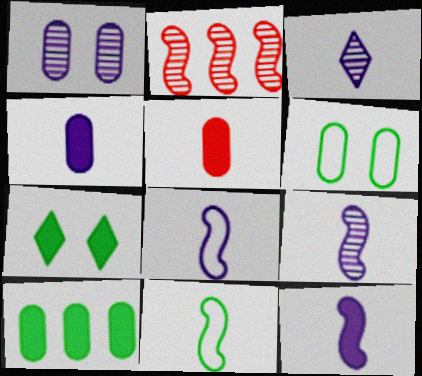[[3, 4, 8], 
[3, 5, 11], 
[8, 9, 12]]